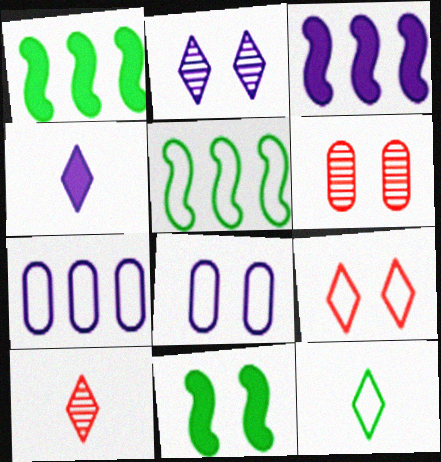[[1, 8, 10], 
[3, 6, 12], 
[4, 5, 6], 
[4, 10, 12], 
[7, 10, 11]]